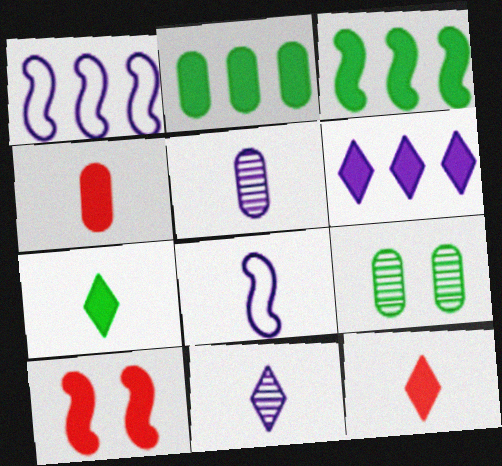[[1, 9, 12]]